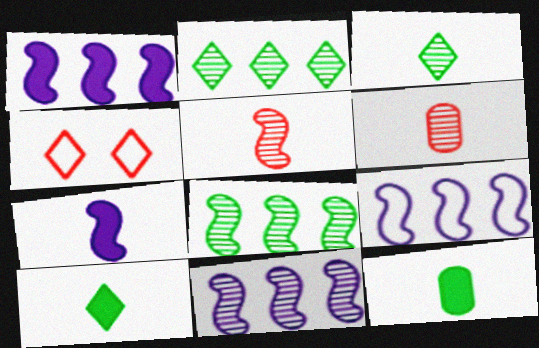[[1, 9, 11], 
[4, 11, 12]]